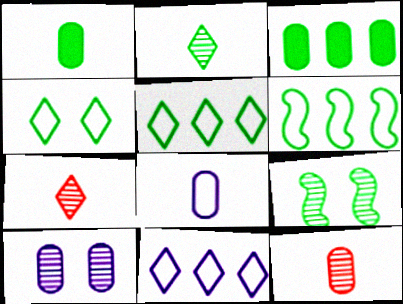[[1, 5, 9], 
[1, 8, 12]]